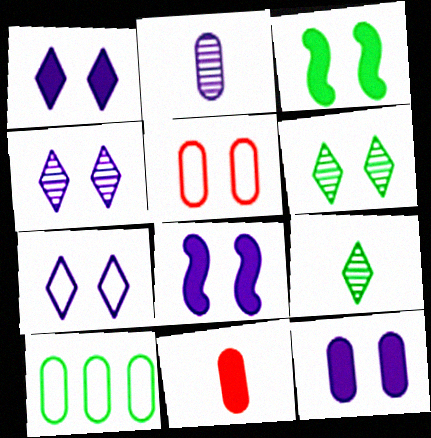[[1, 4, 7], 
[1, 8, 12], 
[3, 4, 5], 
[3, 9, 10], 
[5, 6, 8]]